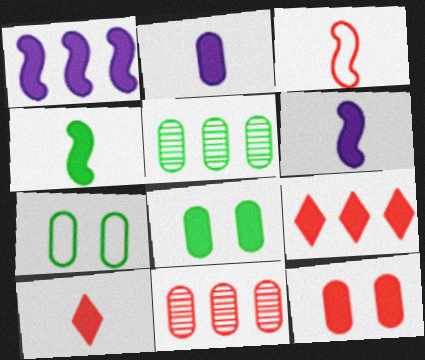[[1, 8, 10], 
[2, 4, 10], 
[2, 7, 11], 
[6, 8, 9]]